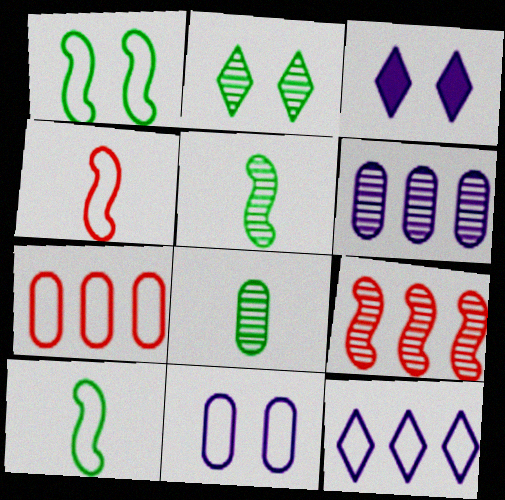[[3, 5, 7]]